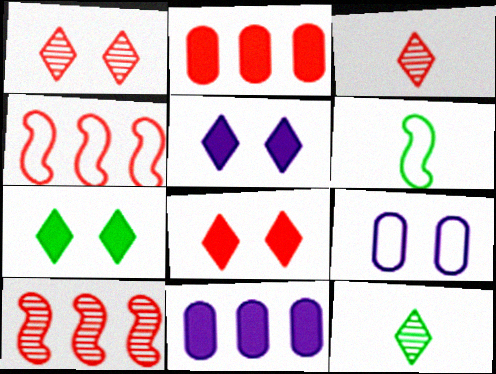[[1, 6, 11], 
[5, 7, 8]]